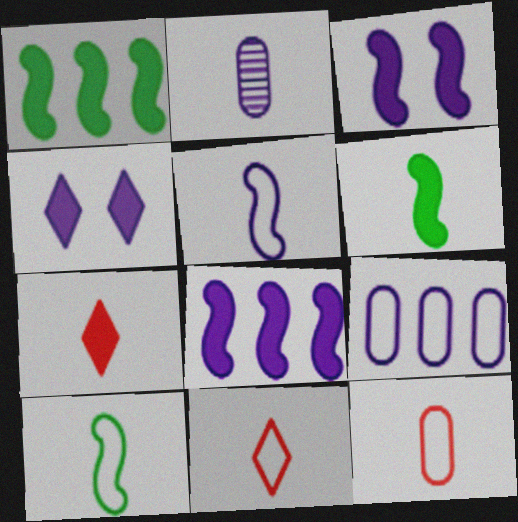[[2, 6, 11], 
[2, 7, 10]]